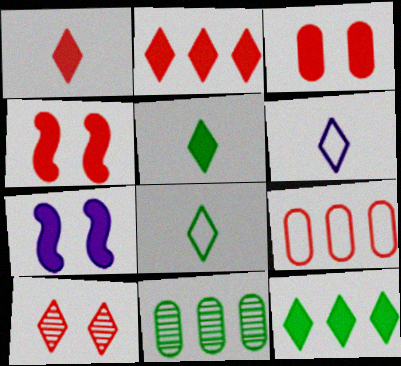[[4, 6, 11], 
[6, 10, 12]]